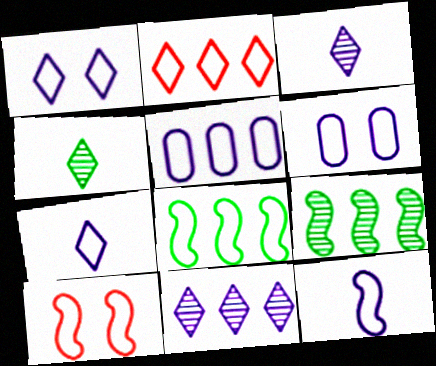[[1, 5, 12], 
[2, 5, 8], 
[8, 10, 12]]